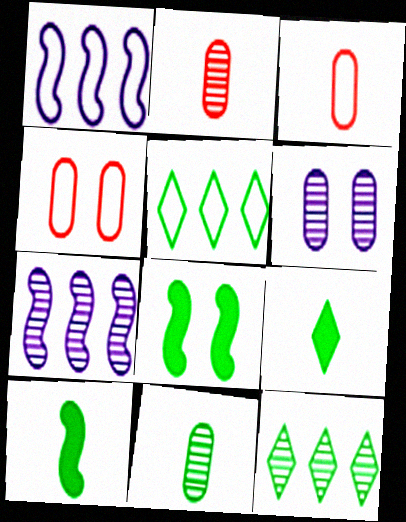[[4, 7, 9], 
[5, 8, 11]]